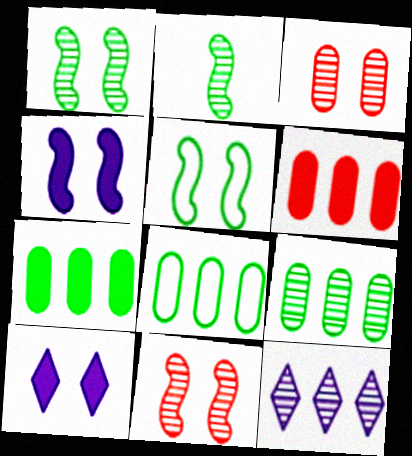[[2, 3, 12], 
[3, 5, 10], 
[4, 5, 11], 
[7, 8, 9]]